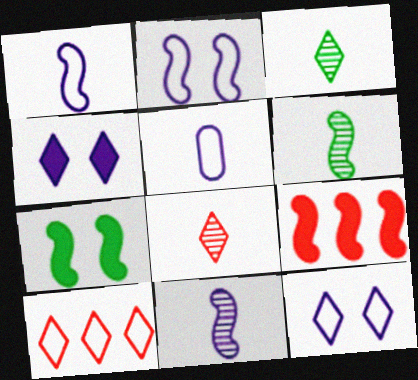[[2, 6, 9], 
[3, 4, 10]]